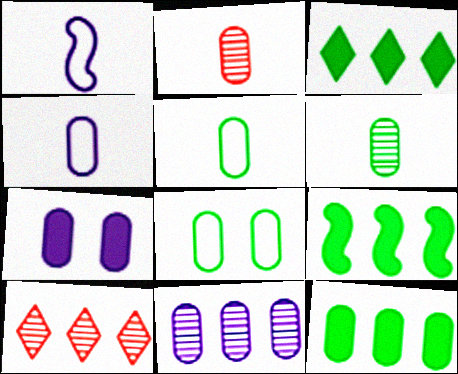[[3, 9, 12], 
[4, 7, 11], 
[6, 8, 12]]